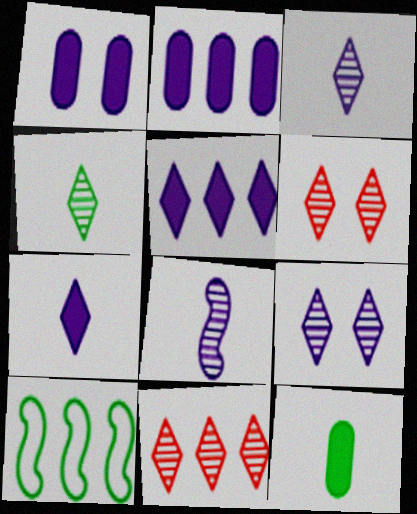[[2, 10, 11], 
[4, 9, 11]]